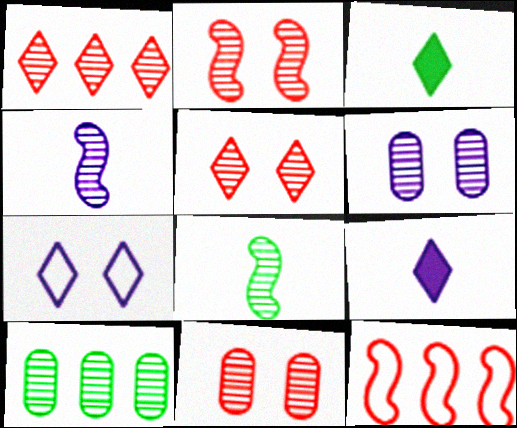[[1, 3, 7], 
[1, 6, 8], 
[2, 5, 11], 
[3, 6, 12], 
[4, 5, 10]]